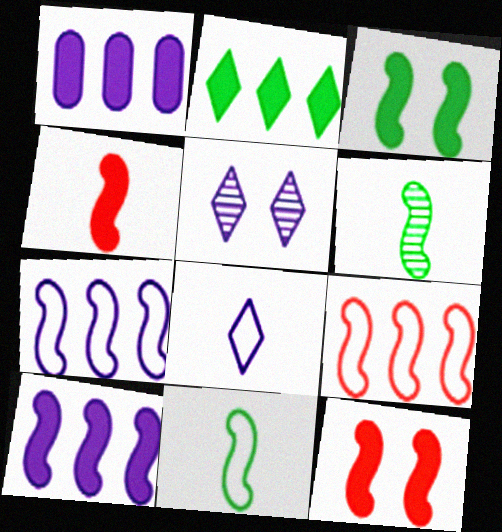[[3, 4, 10], 
[6, 7, 12]]